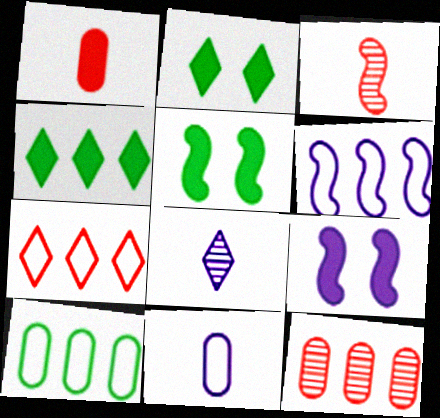[[1, 4, 9], 
[2, 7, 8], 
[3, 5, 6], 
[4, 6, 12], 
[6, 7, 10]]